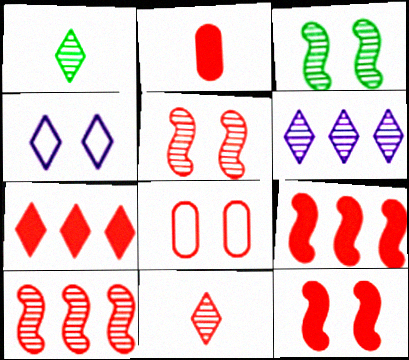[[1, 4, 7], 
[2, 7, 12], 
[8, 9, 11]]